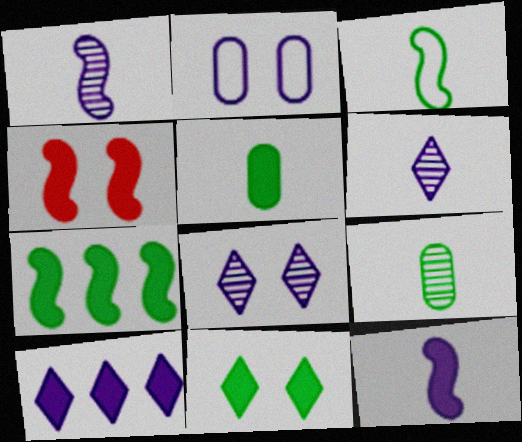[[1, 2, 10], 
[4, 5, 10], 
[4, 7, 12], 
[5, 7, 11]]